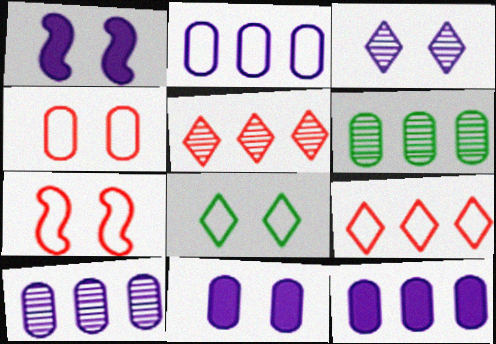[[2, 10, 12]]